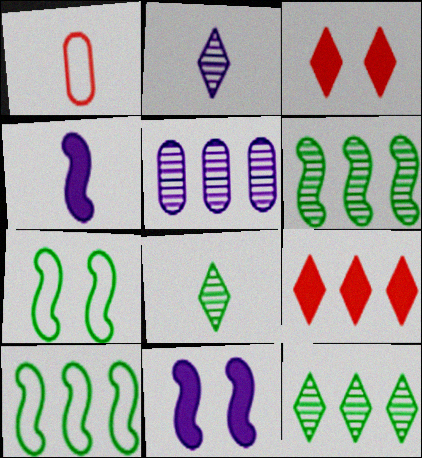[[1, 4, 8], 
[1, 11, 12], 
[5, 9, 10]]